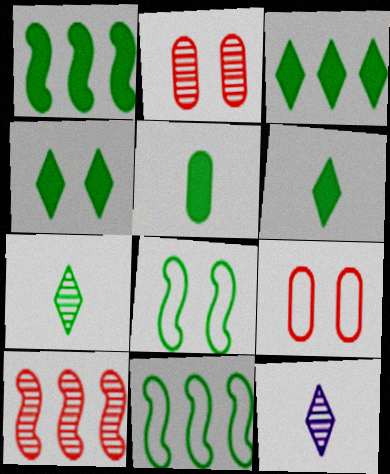[[1, 4, 5], 
[1, 9, 12], 
[3, 4, 6]]